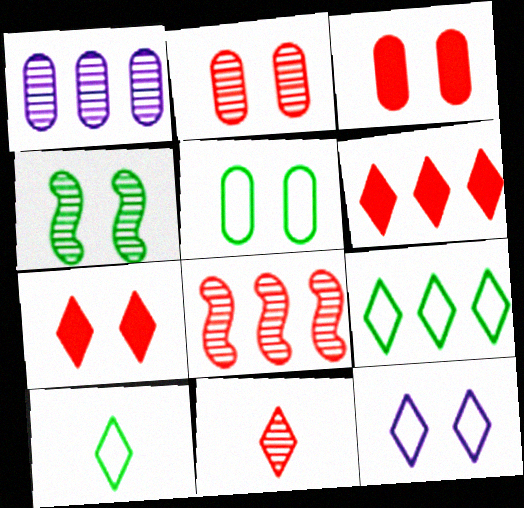[[1, 4, 11], 
[2, 8, 11], 
[3, 4, 12]]